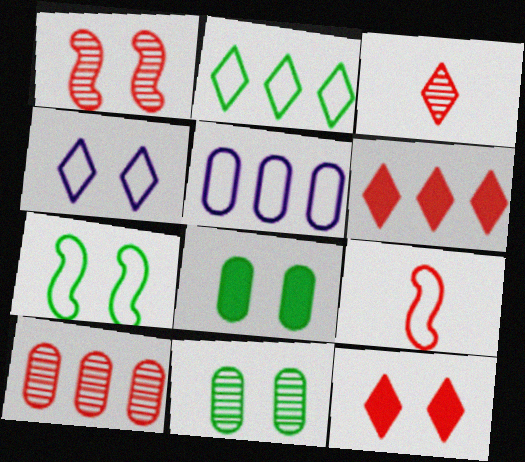[[1, 3, 10], 
[1, 4, 8], 
[9, 10, 12]]